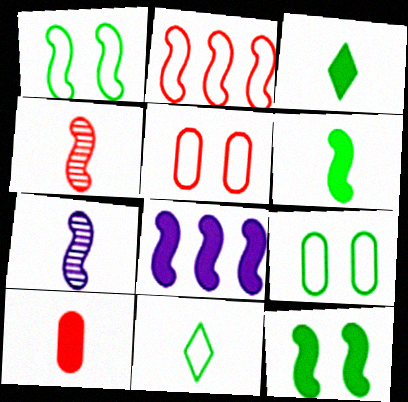[[1, 4, 8], 
[2, 7, 12], 
[7, 10, 11]]